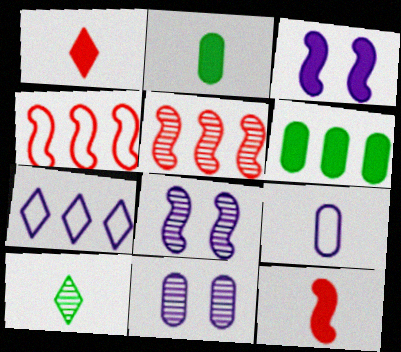[[1, 3, 6], 
[5, 6, 7], 
[5, 10, 11], 
[9, 10, 12]]